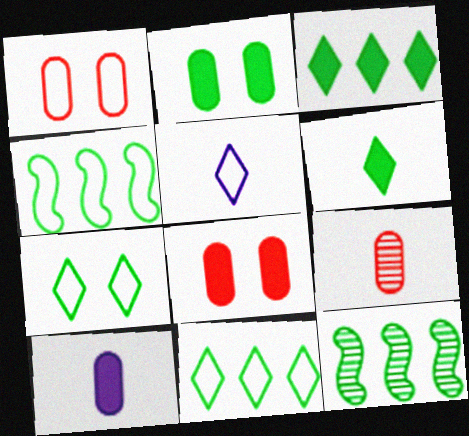[[1, 4, 5], 
[5, 8, 12]]